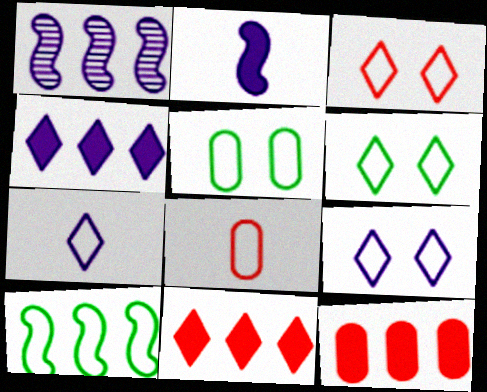[[3, 6, 9], 
[8, 9, 10]]